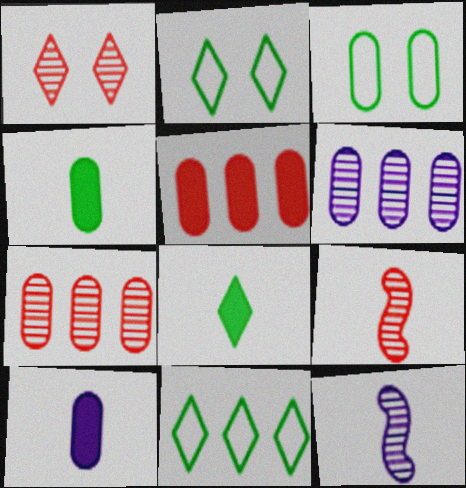[[1, 7, 9], 
[2, 5, 12], 
[3, 7, 10]]